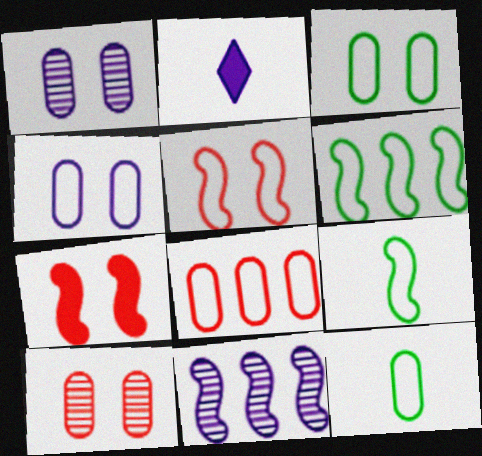[[2, 4, 11], 
[2, 6, 10], 
[4, 8, 12], 
[7, 9, 11]]